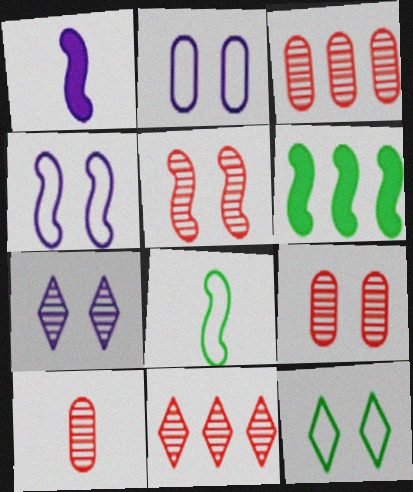[[1, 3, 12], 
[3, 9, 10], 
[5, 10, 11]]